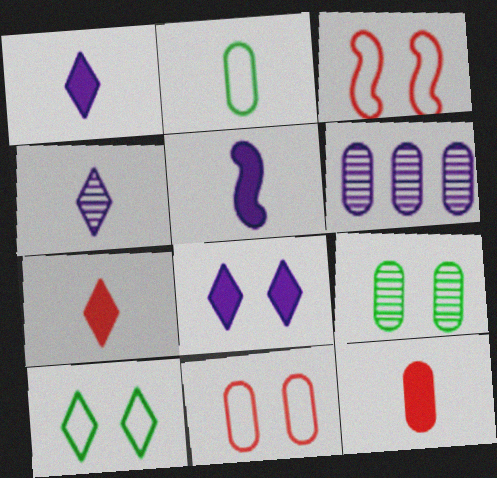[[3, 8, 9]]